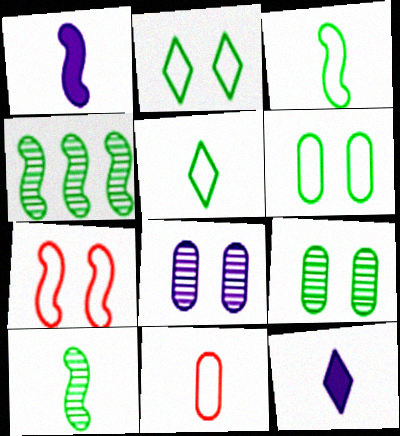[[1, 4, 7], 
[10, 11, 12]]